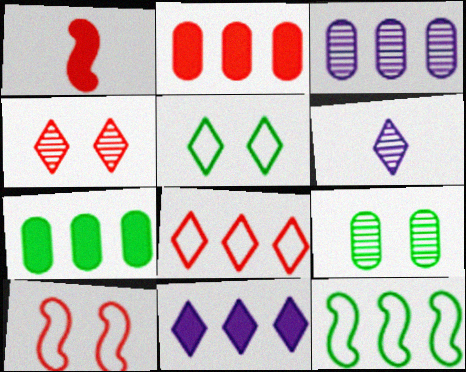[[1, 3, 5], 
[6, 7, 10]]